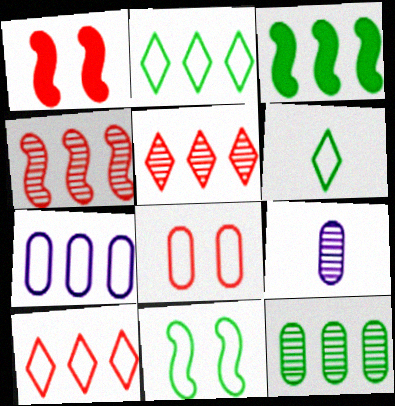[[1, 2, 9], 
[2, 3, 12], 
[3, 5, 7]]